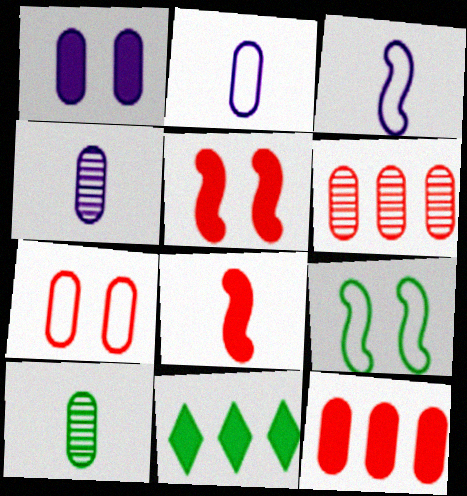[[1, 8, 11], 
[9, 10, 11]]